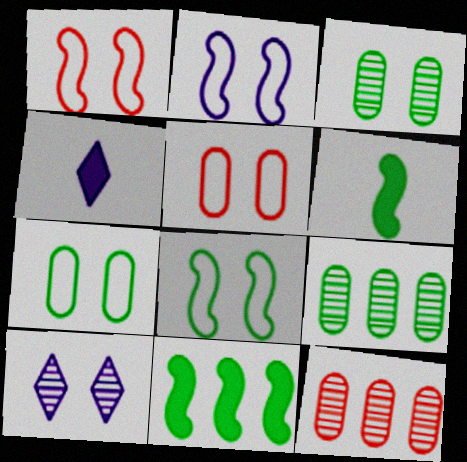[[1, 2, 8], 
[1, 4, 9], 
[4, 8, 12]]